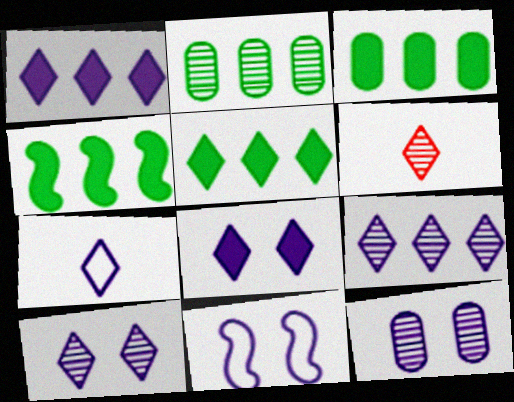[[1, 7, 10], 
[3, 4, 5], 
[3, 6, 11], 
[7, 8, 9], 
[8, 11, 12]]